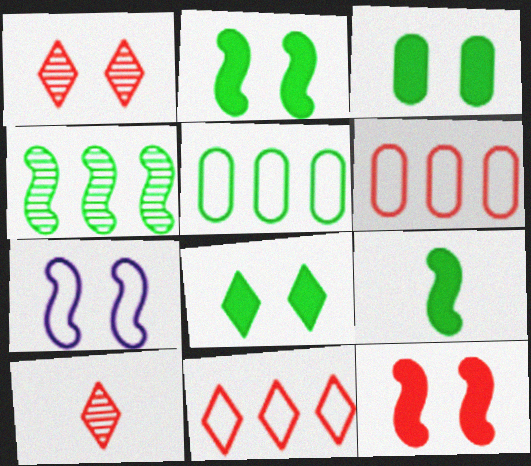[[1, 3, 7], 
[2, 3, 8], 
[6, 10, 12]]